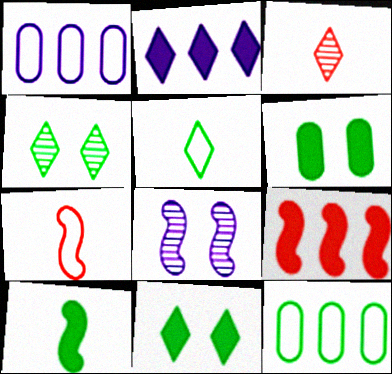[[4, 10, 12]]